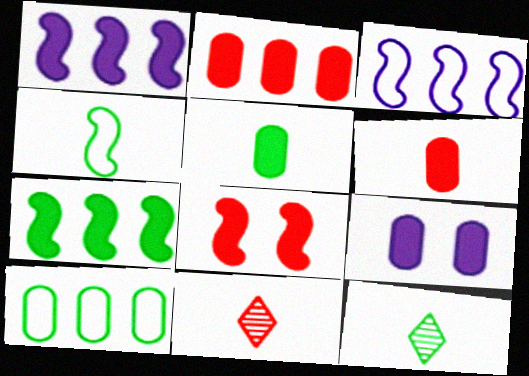[[2, 5, 9], 
[4, 5, 12]]